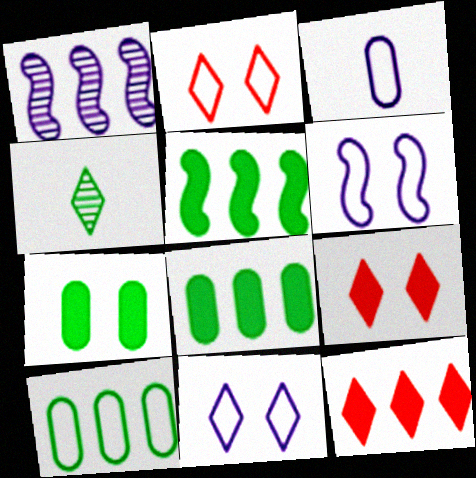[[1, 10, 12], 
[4, 11, 12]]